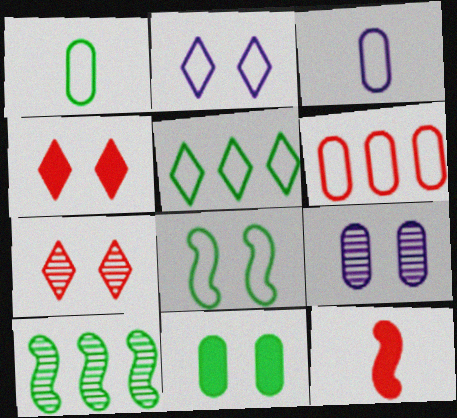[[1, 5, 8], 
[3, 4, 10], 
[4, 8, 9], 
[5, 9, 12], 
[6, 7, 12]]